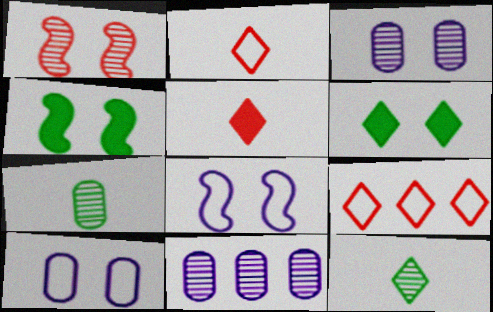[[1, 4, 8], 
[1, 6, 10], 
[1, 11, 12], 
[2, 4, 11]]